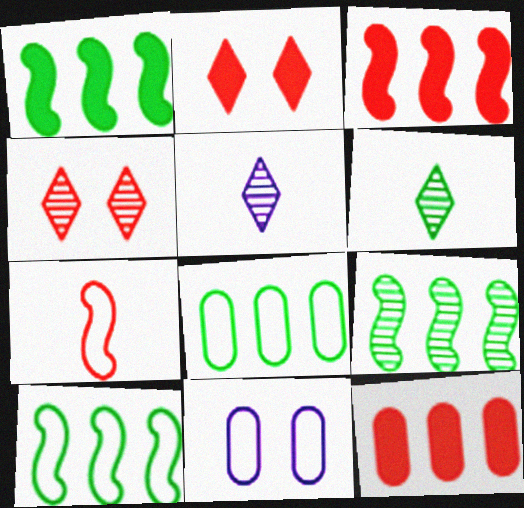[[1, 9, 10], 
[3, 6, 11], 
[4, 7, 12]]